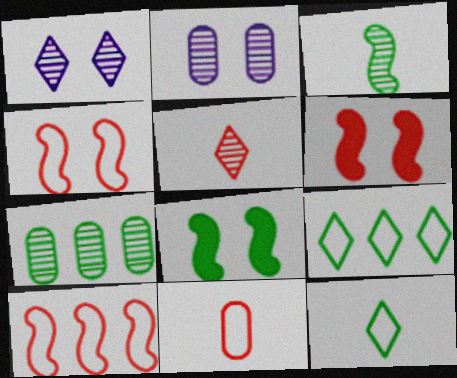[[7, 8, 12]]